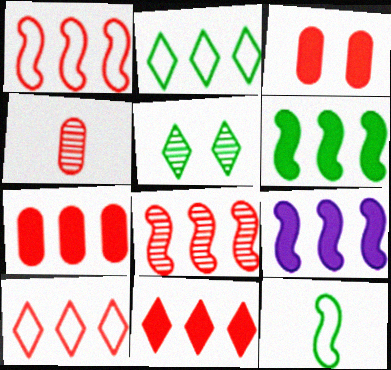[[7, 8, 10]]